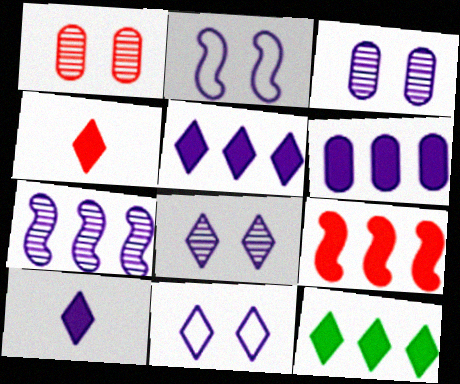[[6, 9, 12]]